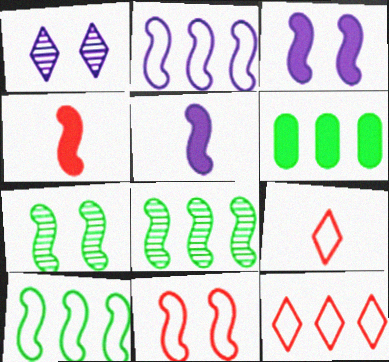[[2, 4, 7], 
[3, 7, 11], 
[5, 8, 11]]